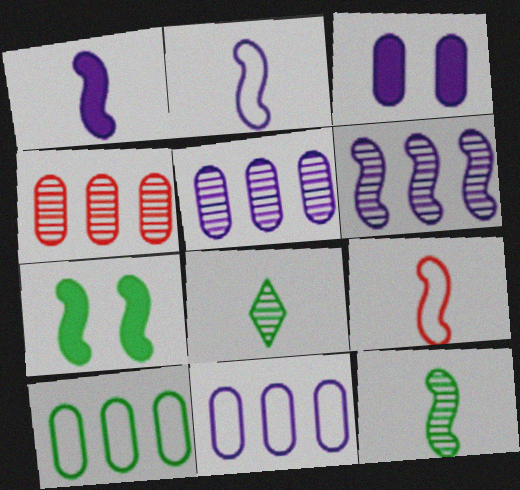[[1, 9, 12], 
[6, 7, 9], 
[7, 8, 10]]